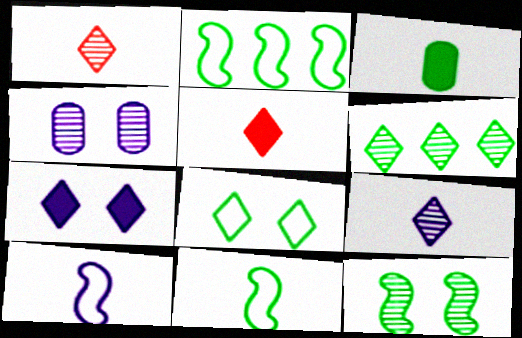[[1, 3, 10], 
[2, 4, 5]]